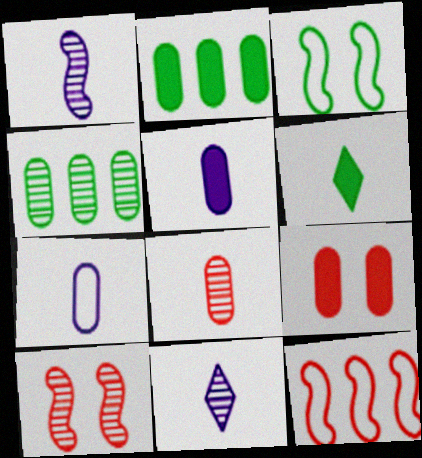[[2, 5, 9], 
[3, 4, 6], 
[4, 7, 9], 
[4, 10, 11]]